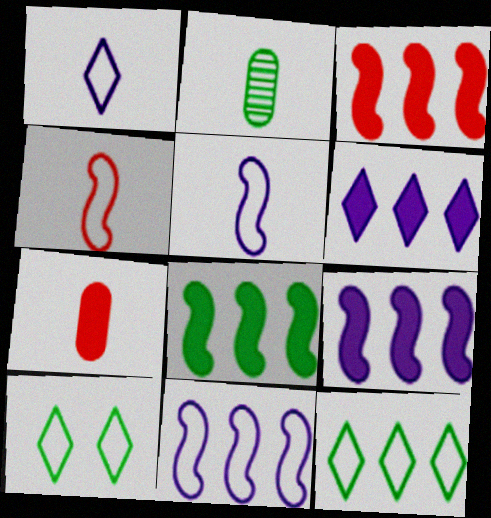[[2, 8, 10], 
[3, 8, 9]]